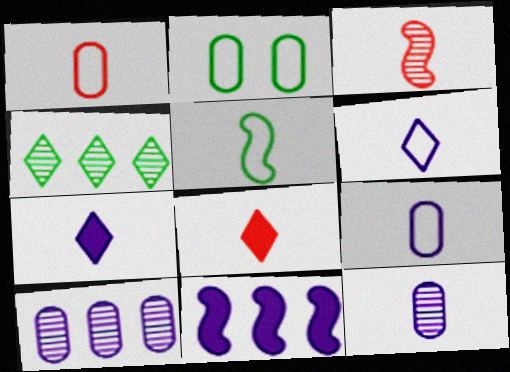[[1, 3, 8], 
[1, 5, 6], 
[5, 8, 12]]